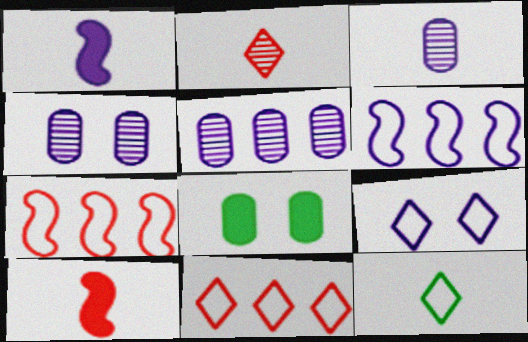[[1, 5, 9], 
[2, 6, 8], 
[3, 4, 5], 
[3, 10, 12], 
[9, 11, 12]]